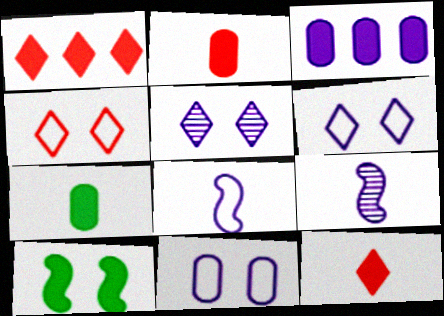[[3, 5, 8], 
[3, 6, 9], 
[3, 10, 12]]